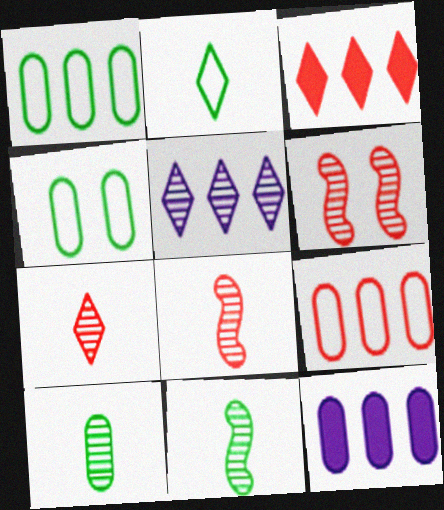[[2, 6, 12], 
[5, 6, 10]]